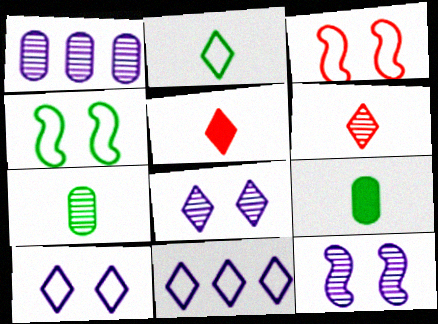[[1, 4, 5]]